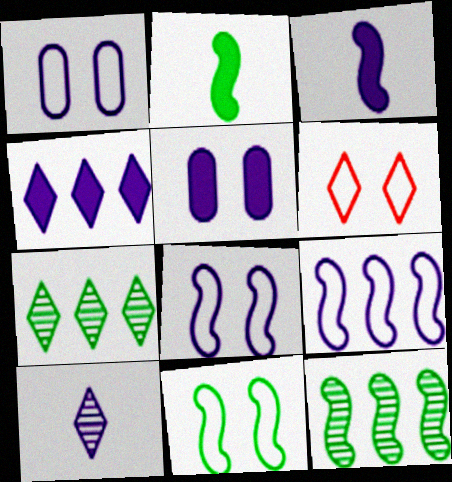[[1, 6, 11], 
[2, 11, 12], 
[3, 4, 5], 
[5, 9, 10]]